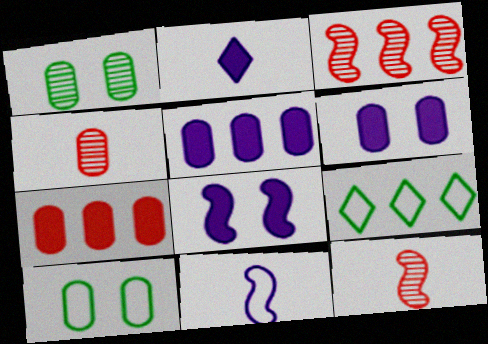[[2, 3, 10], 
[2, 5, 8], 
[3, 5, 9], 
[4, 5, 10], 
[4, 8, 9], 
[6, 9, 12]]